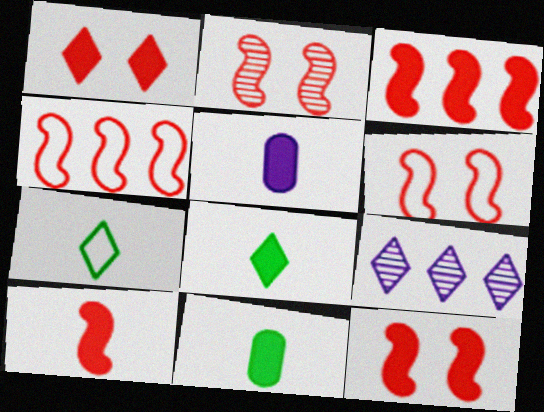[[1, 7, 9], 
[2, 4, 10], 
[2, 6, 12], 
[3, 10, 12], 
[5, 8, 10], 
[6, 9, 11]]